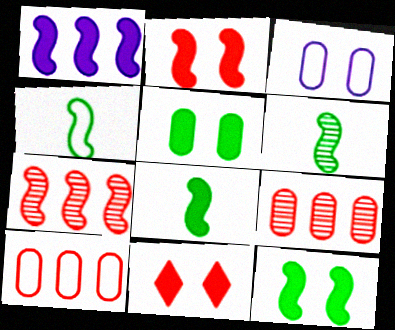[[1, 2, 8], 
[4, 6, 8]]